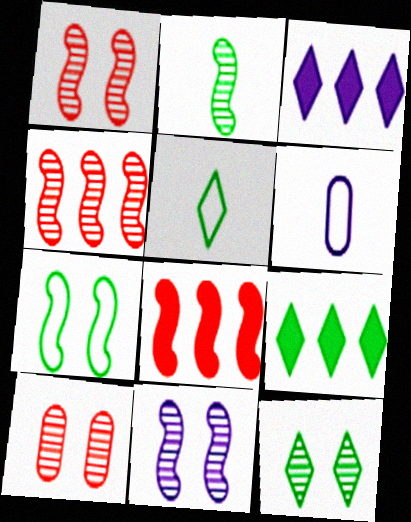[[1, 6, 9], 
[2, 4, 11], 
[3, 6, 11], 
[5, 9, 12], 
[6, 8, 12], 
[10, 11, 12]]